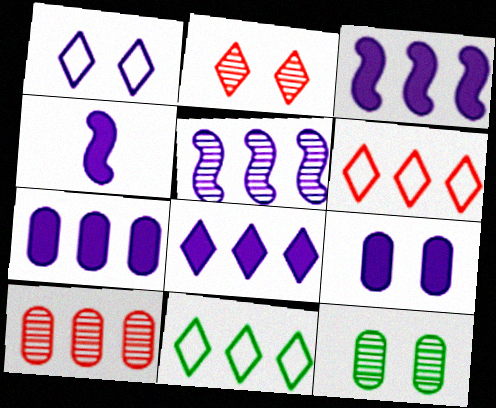[[3, 7, 8], 
[3, 10, 11], 
[4, 6, 12], 
[4, 8, 9]]